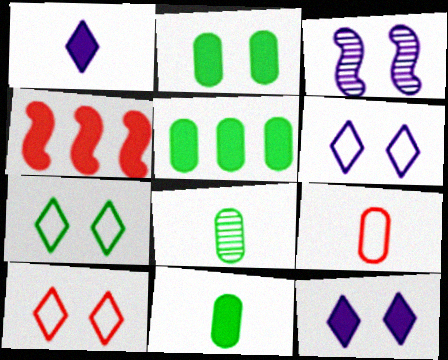[[1, 2, 4], 
[2, 3, 10], 
[2, 5, 11], 
[4, 6, 8], 
[4, 11, 12], 
[6, 7, 10]]